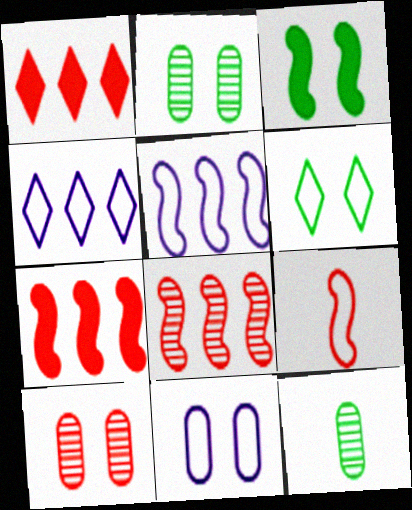[[1, 9, 10], 
[2, 3, 6]]